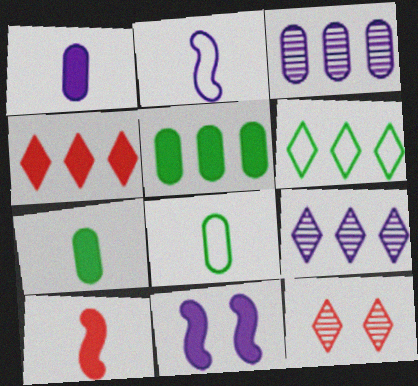[[2, 5, 12], 
[4, 6, 9], 
[4, 7, 11]]